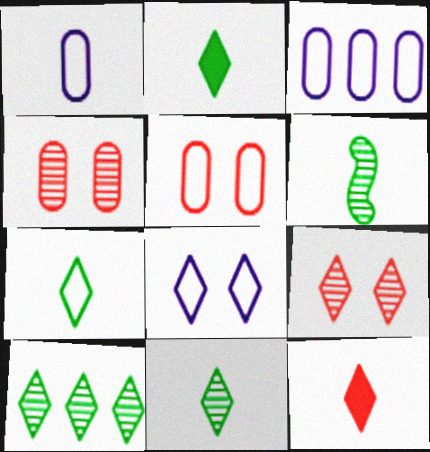[[1, 6, 12], 
[2, 7, 11], 
[8, 10, 12]]